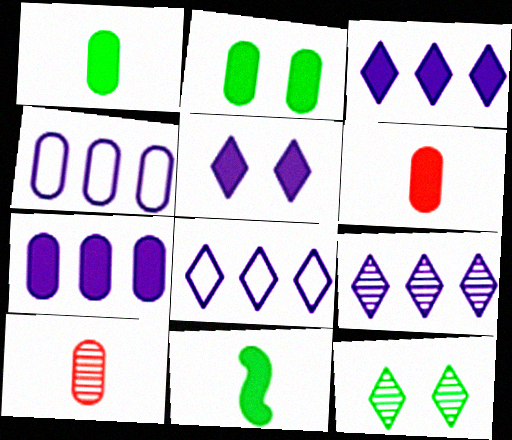[[2, 4, 10], 
[2, 6, 7], 
[3, 8, 9]]